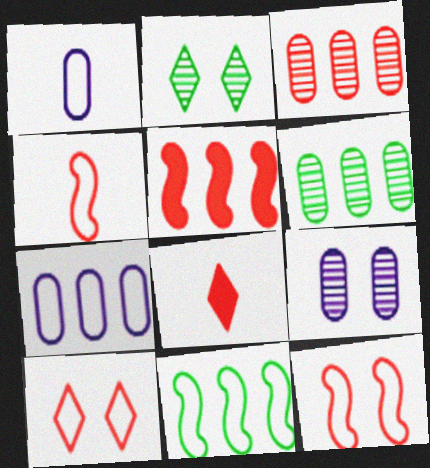[[1, 2, 5], 
[1, 10, 11], 
[3, 8, 12], 
[8, 9, 11]]